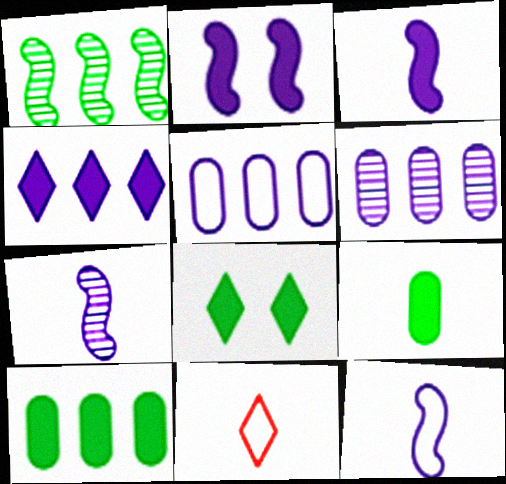[[3, 7, 12], 
[7, 9, 11]]